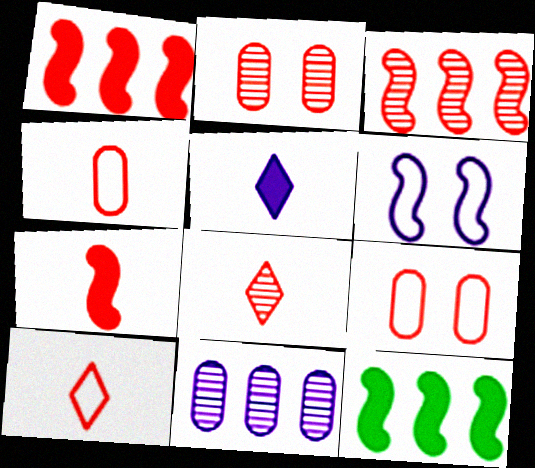[[1, 2, 10], 
[1, 8, 9], 
[2, 3, 8], 
[4, 7, 8], 
[5, 6, 11]]